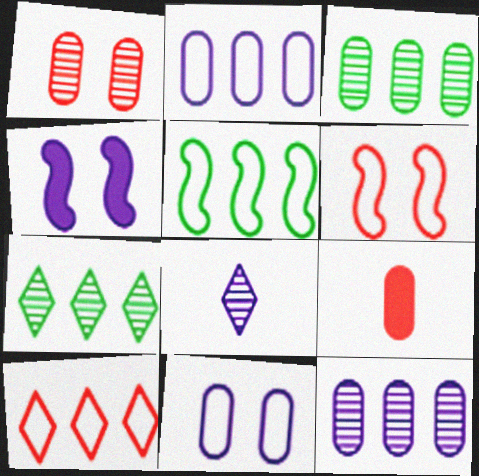[[2, 4, 8], 
[2, 5, 10], 
[3, 9, 11]]